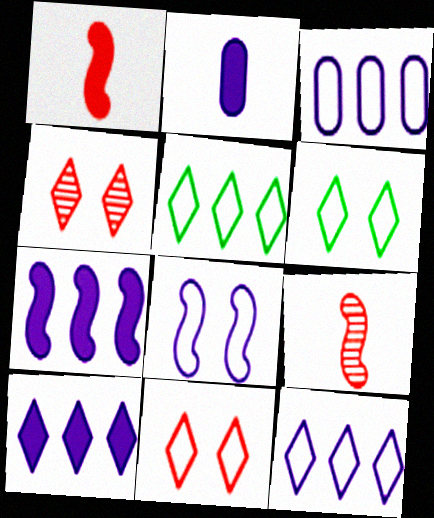[]